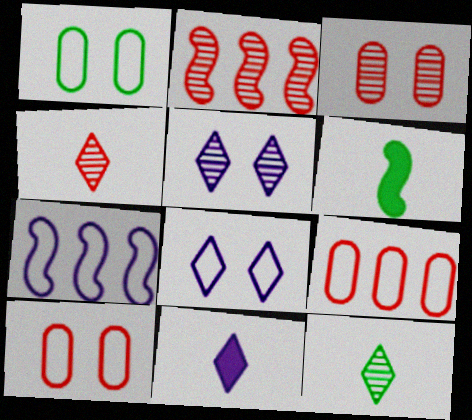[[1, 2, 11], 
[2, 3, 4], 
[5, 6, 9]]